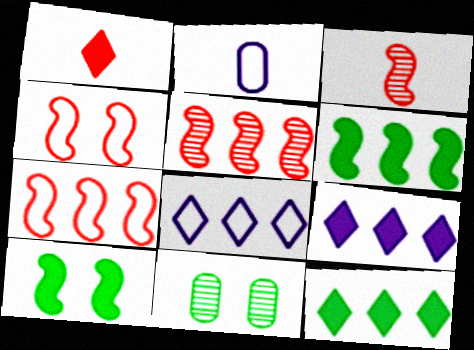[]